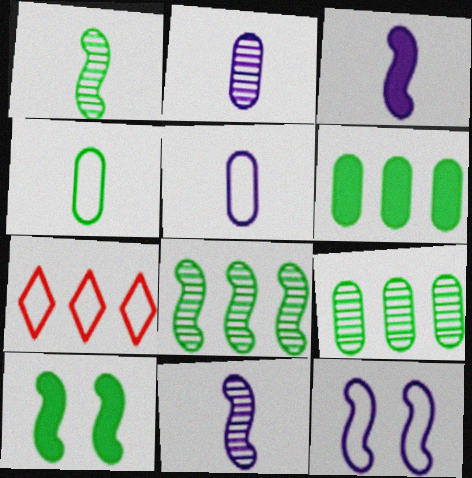[[2, 7, 10], 
[4, 7, 12]]